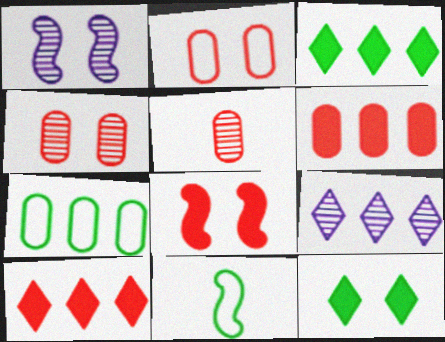[[1, 2, 12], 
[2, 5, 6]]